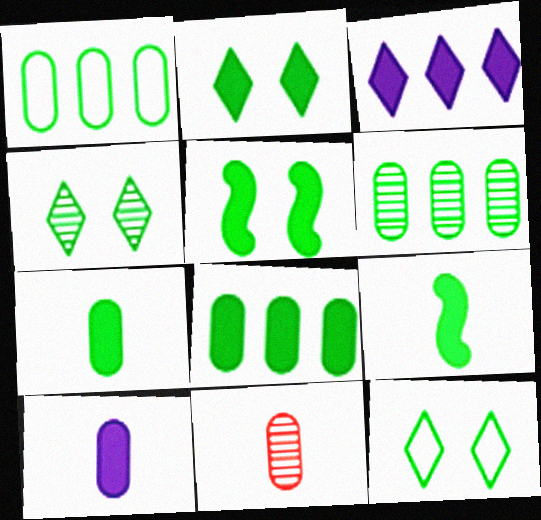[[1, 4, 9], 
[1, 6, 8], 
[2, 4, 12], 
[2, 8, 9], 
[6, 9, 12]]